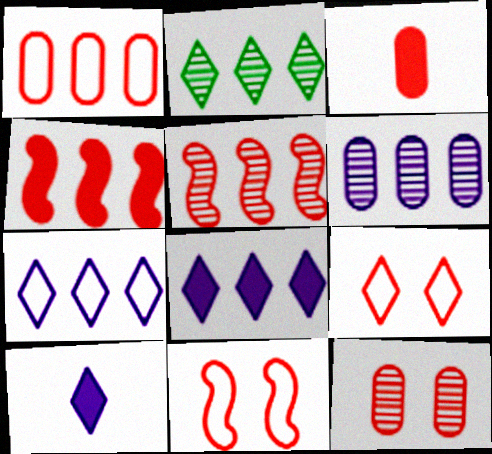[[1, 3, 12], 
[2, 5, 6], 
[2, 9, 10], 
[3, 5, 9]]